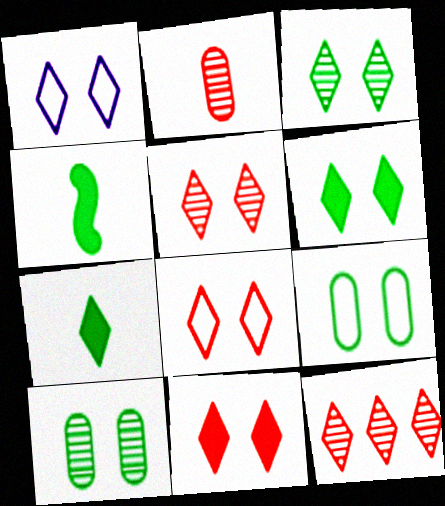[[1, 3, 11], 
[1, 5, 6], 
[1, 7, 12], 
[5, 8, 11]]